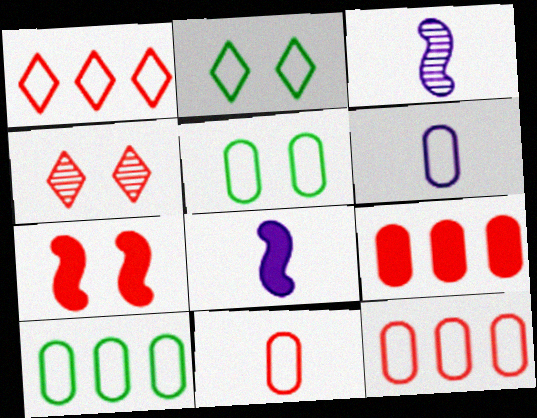[[2, 3, 9], 
[4, 8, 10], 
[5, 6, 12]]